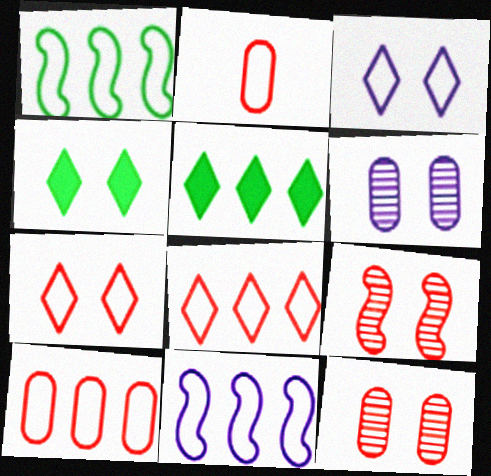[[1, 2, 3]]